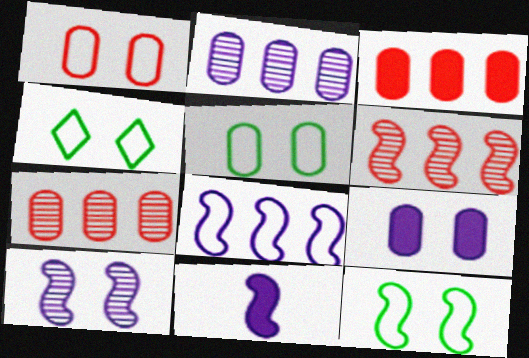[[4, 5, 12], 
[4, 7, 11], 
[6, 11, 12], 
[8, 10, 11]]